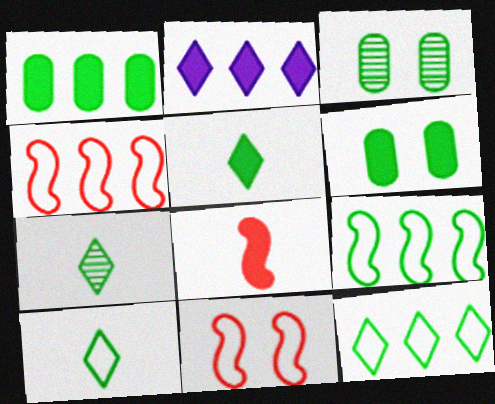[[2, 6, 8], 
[3, 5, 9], 
[5, 7, 10], 
[6, 7, 9]]